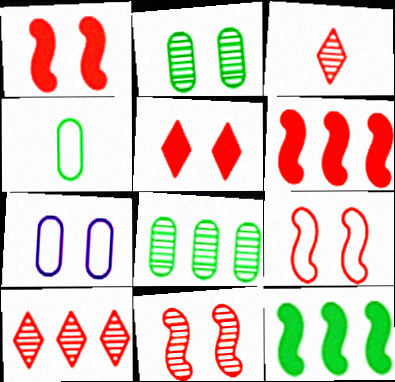[[1, 9, 11], 
[3, 7, 12]]